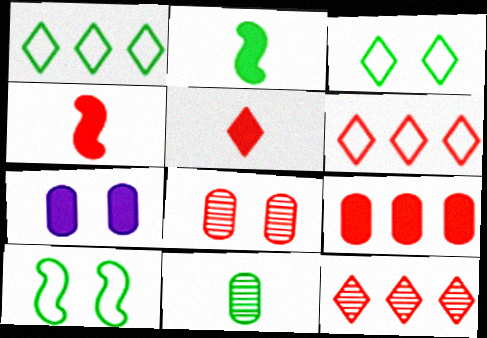[[4, 6, 8]]